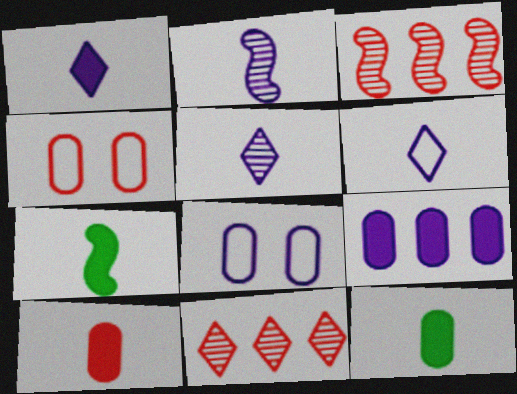[[1, 5, 6], 
[1, 7, 10], 
[7, 8, 11]]